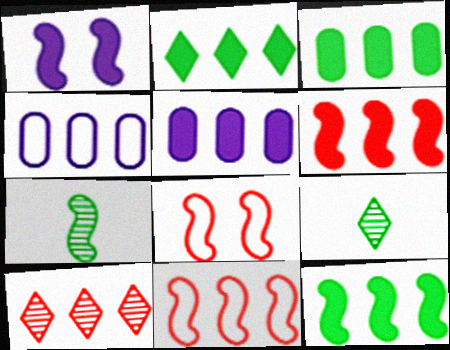[[1, 7, 11], 
[2, 3, 12], 
[2, 5, 6], 
[4, 10, 12], 
[5, 8, 9]]